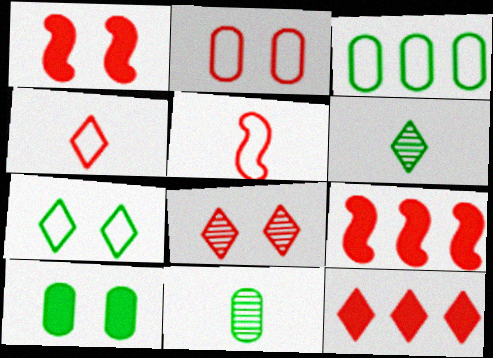[[1, 2, 8], 
[3, 10, 11], 
[4, 8, 12]]